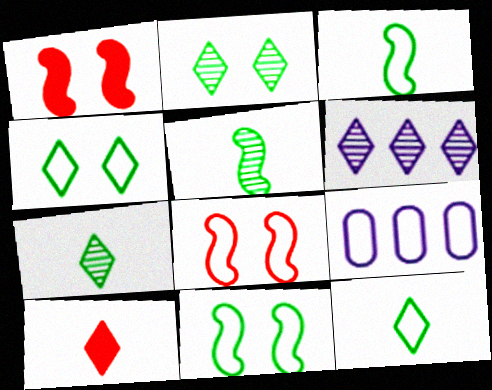[[1, 7, 9], 
[4, 6, 10], 
[8, 9, 12]]